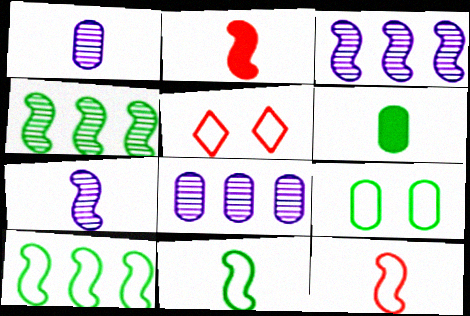[[2, 7, 11], 
[3, 5, 6]]